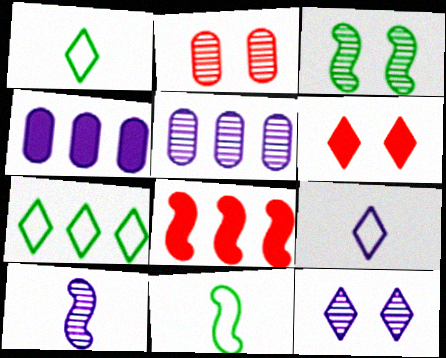[[2, 3, 12], 
[5, 6, 11], 
[5, 7, 8], 
[5, 10, 12]]